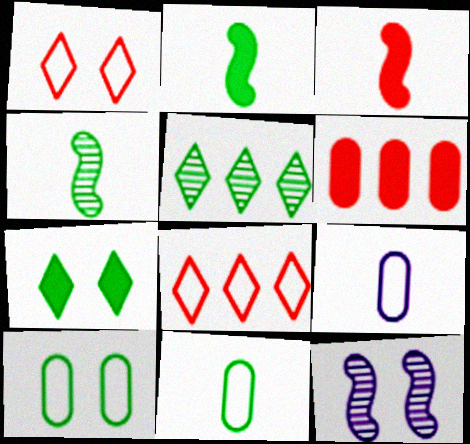[[2, 5, 10]]